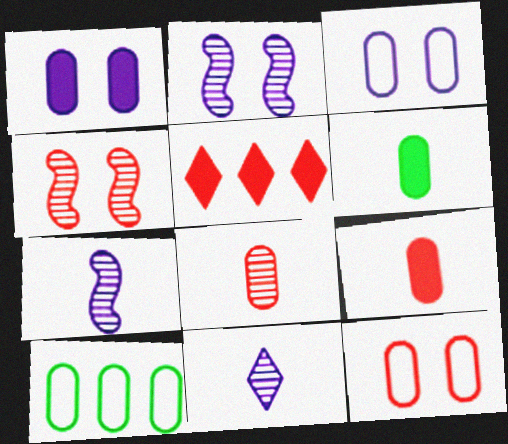[[1, 8, 10]]